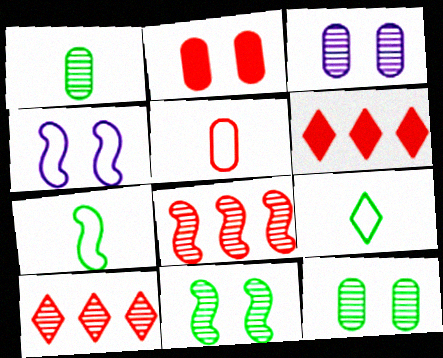[[1, 4, 6], 
[3, 6, 7]]